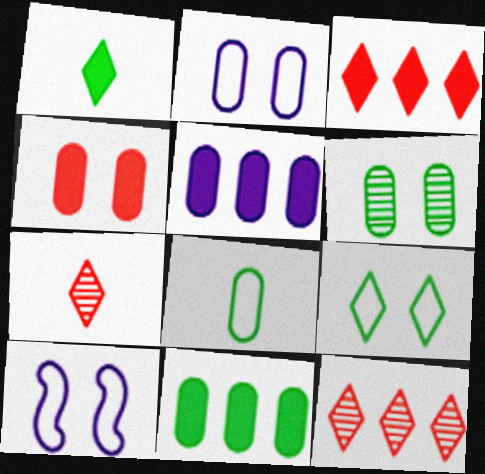[[2, 4, 6], 
[6, 8, 11], 
[7, 10, 11]]